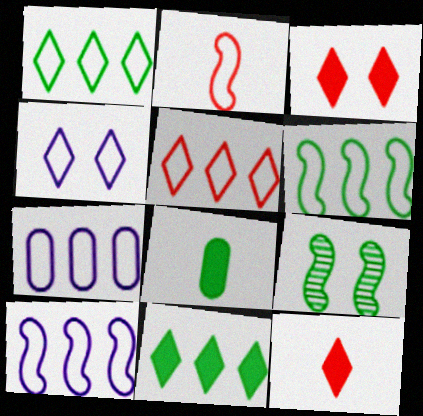[[1, 8, 9], 
[5, 6, 7], 
[7, 9, 12]]